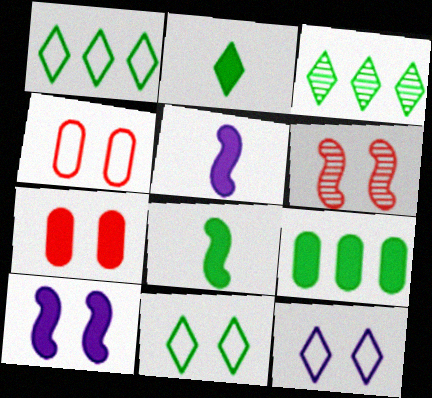[[2, 3, 11], 
[3, 4, 5]]